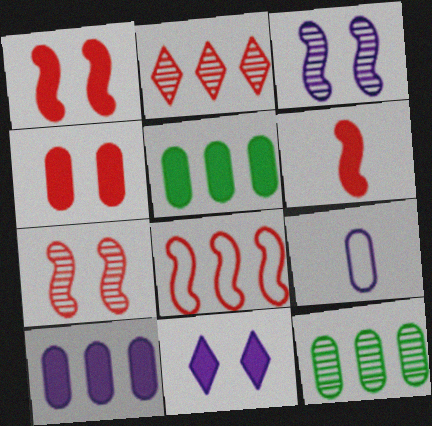[[4, 9, 12], 
[5, 6, 11], 
[6, 7, 8]]